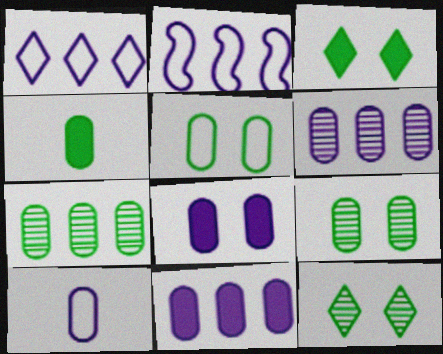[[4, 5, 7], 
[6, 8, 10]]